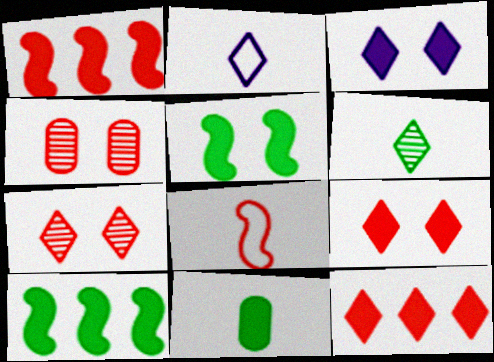[[1, 3, 11], 
[2, 4, 10], 
[4, 8, 12]]